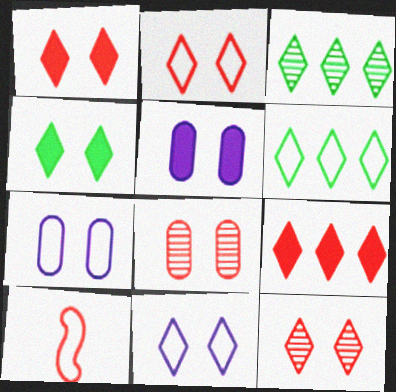[[1, 2, 12], 
[3, 5, 10], 
[4, 11, 12], 
[6, 7, 10], 
[8, 9, 10]]